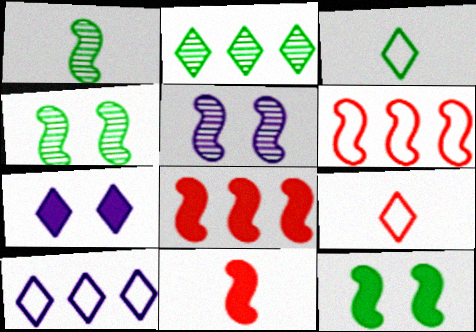[[2, 7, 9]]